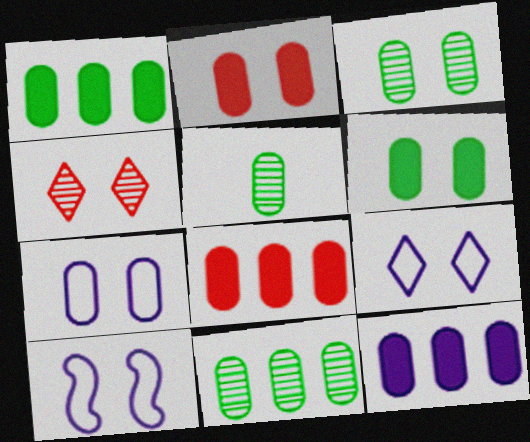[[1, 8, 12], 
[2, 3, 7], 
[3, 5, 11], 
[4, 6, 10], 
[5, 7, 8], 
[7, 9, 10]]